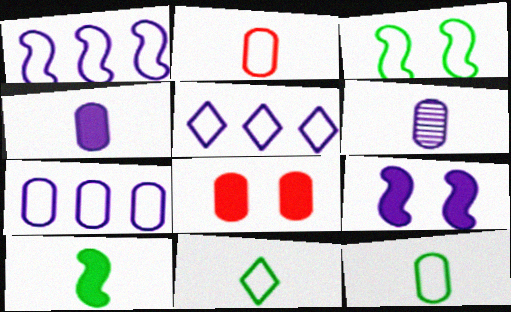[[1, 5, 7], 
[2, 3, 5], 
[5, 6, 9]]